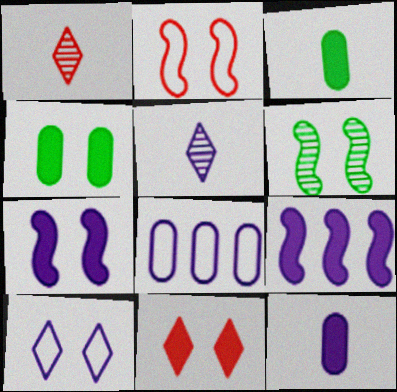[[2, 6, 7], 
[3, 9, 11], 
[4, 7, 11], 
[5, 7, 8]]